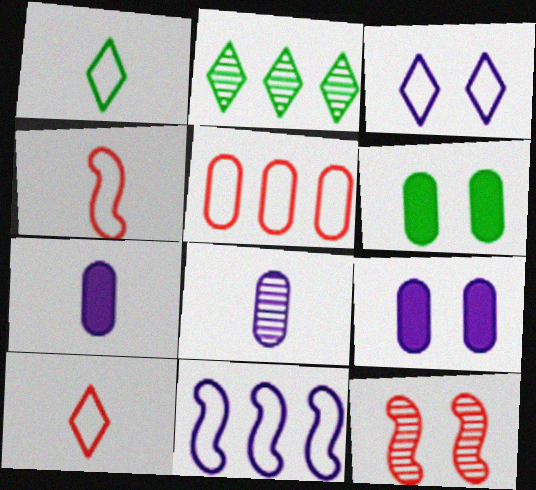[[2, 4, 9], 
[2, 8, 12], 
[3, 6, 12], 
[5, 6, 8]]